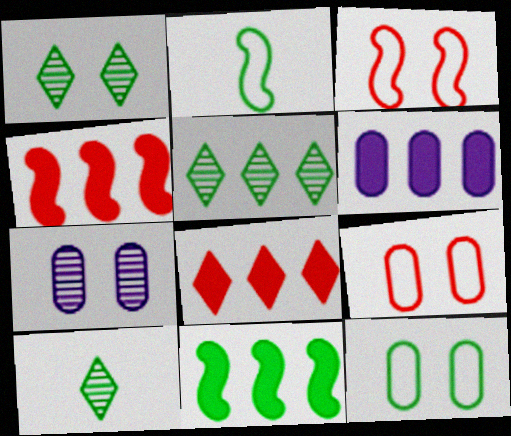[[1, 5, 10], 
[2, 7, 8], 
[3, 6, 10], 
[6, 8, 11], 
[10, 11, 12]]